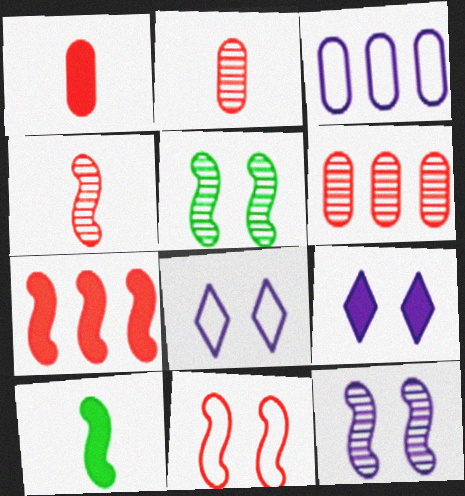[[4, 7, 11], 
[6, 8, 10]]